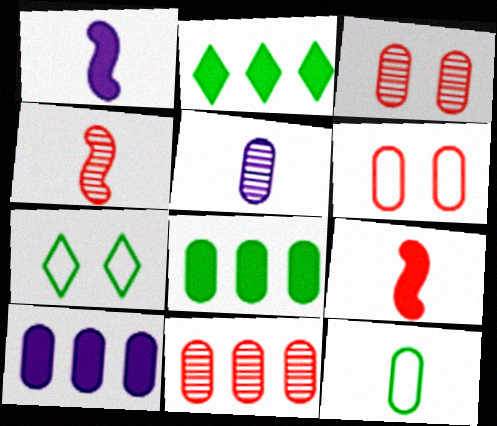[[1, 7, 11], 
[3, 10, 12], 
[4, 7, 10], 
[5, 6, 8]]